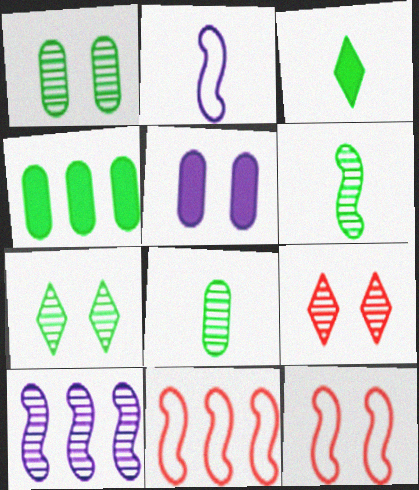[[2, 4, 9], 
[5, 7, 12], 
[8, 9, 10]]